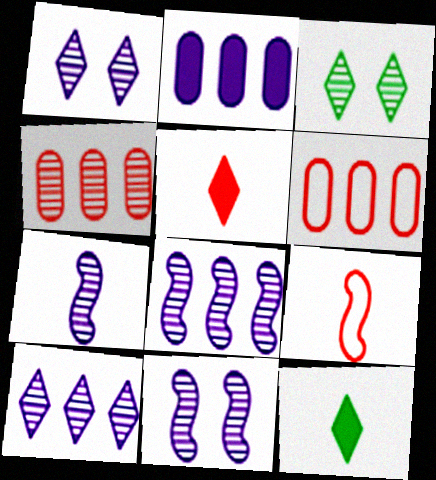[[2, 3, 9], 
[3, 4, 7], 
[6, 11, 12], 
[7, 8, 11]]